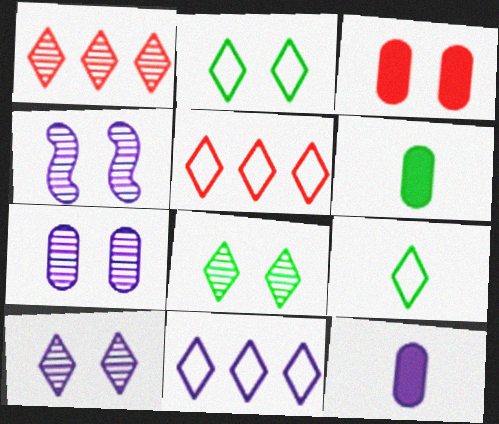[[2, 3, 4], 
[4, 5, 6], 
[4, 7, 10], 
[4, 11, 12]]